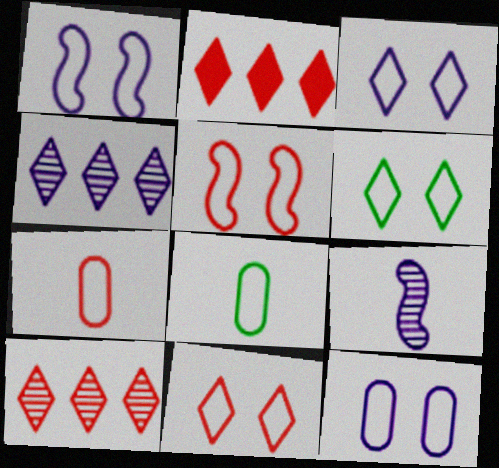[[1, 3, 12], 
[3, 6, 11], 
[5, 6, 12]]